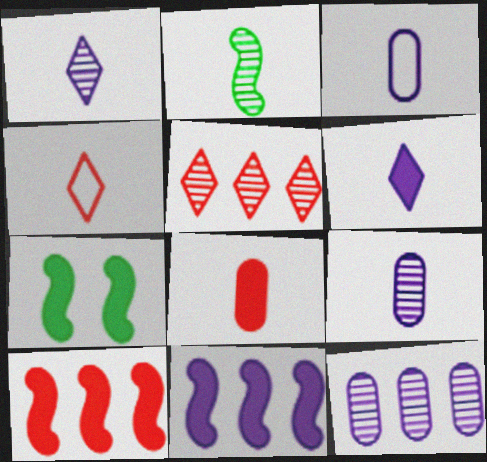[[3, 5, 7], 
[4, 7, 12]]